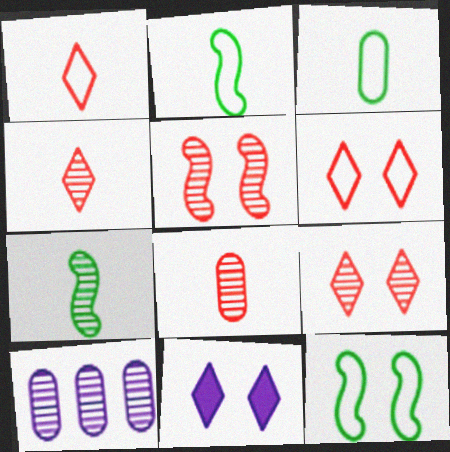[[7, 9, 10]]